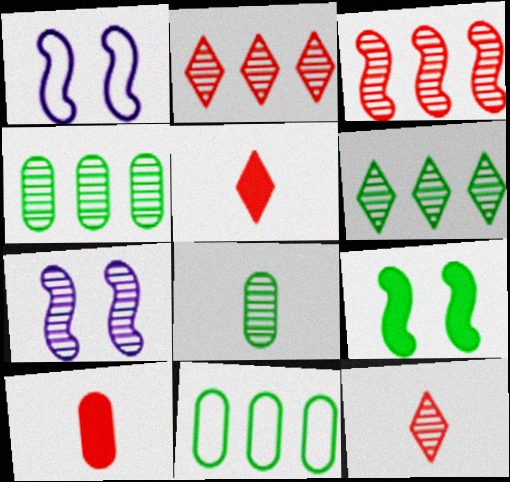[[1, 4, 5], 
[1, 6, 10], 
[2, 7, 8], 
[4, 7, 12], 
[5, 7, 11]]